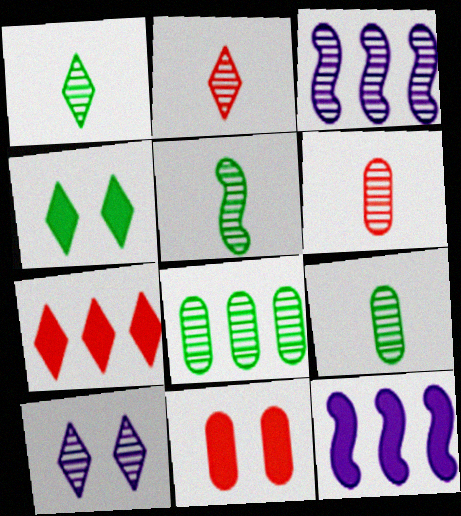[[1, 5, 9]]